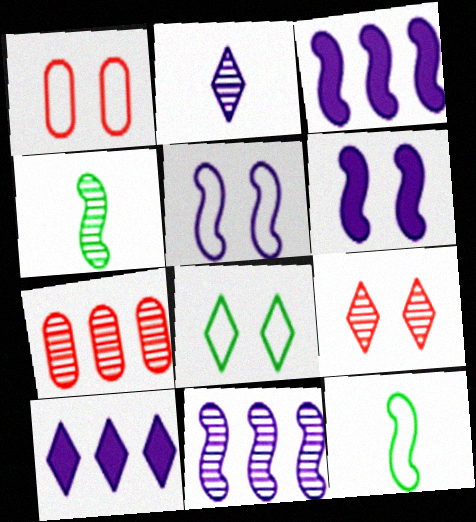[[1, 4, 10], 
[1, 5, 8]]